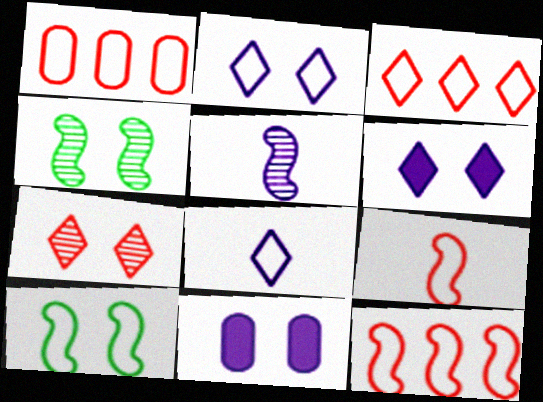[[1, 3, 12], 
[1, 8, 10], 
[7, 10, 11]]